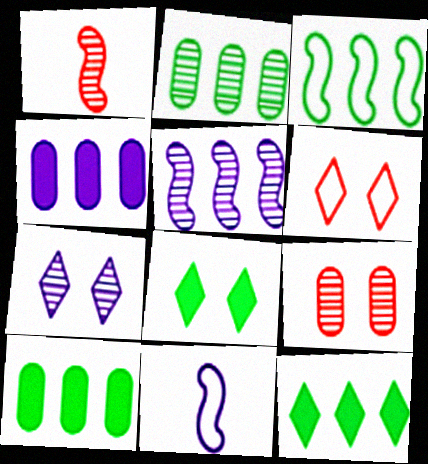[[1, 2, 7], 
[2, 3, 12], 
[4, 7, 11], 
[6, 7, 8], 
[9, 11, 12]]